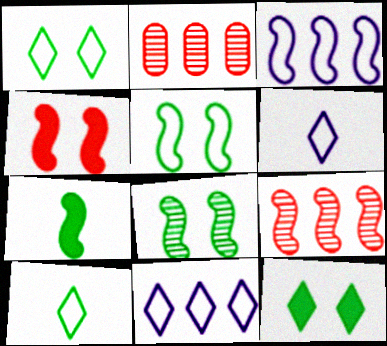[]